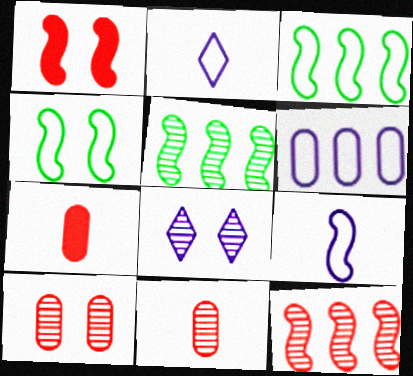[[1, 5, 9], 
[3, 7, 8], 
[5, 8, 11]]